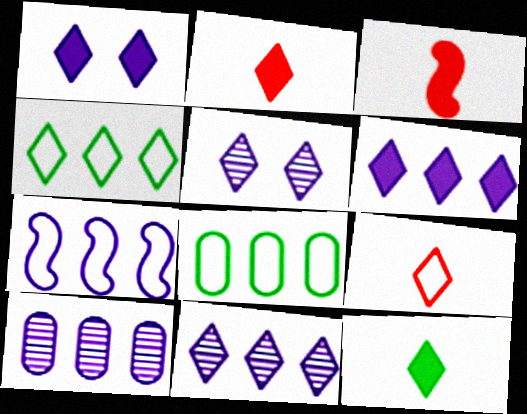[[2, 4, 5], 
[3, 5, 8], 
[6, 7, 10]]